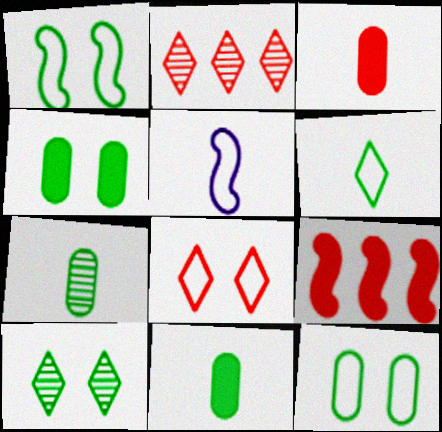[[1, 4, 10], 
[2, 4, 5]]